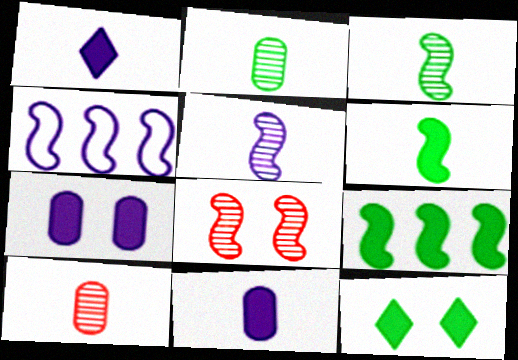[[4, 6, 8], 
[4, 10, 12]]